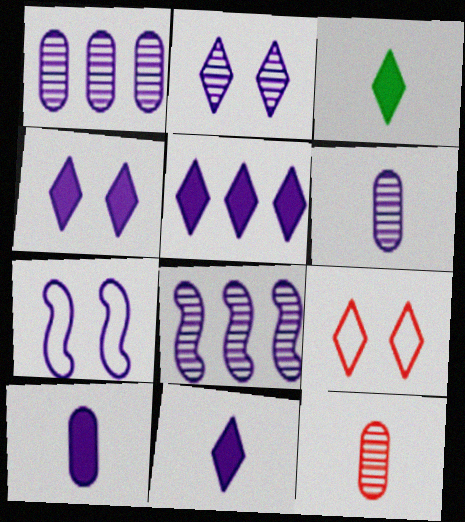[[1, 7, 11], 
[2, 6, 8], 
[4, 5, 11], 
[5, 6, 7]]